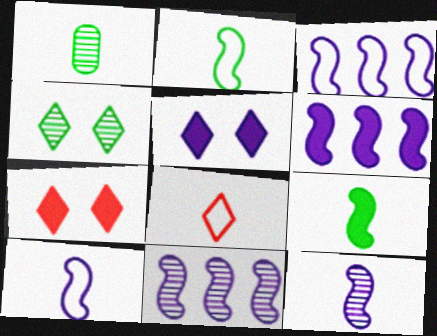[[1, 3, 7], 
[3, 6, 11]]